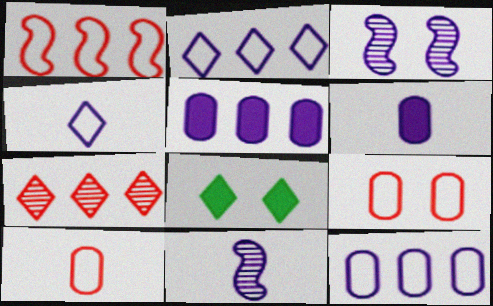[[2, 3, 6], 
[3, 4, 5], 
[3, 8, 9], 
[4, 6, 11], 
[4, 7, 8]]